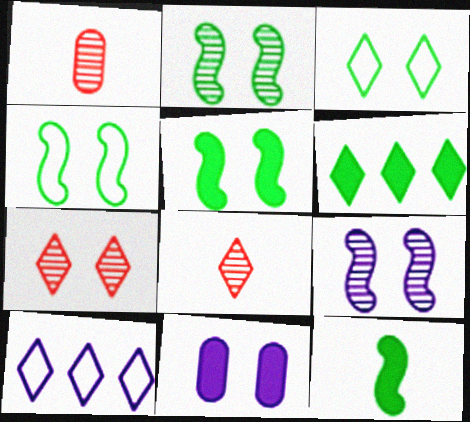[[1, 5, 10], 
[2, 4, 5], 
[4, 7, 11]]